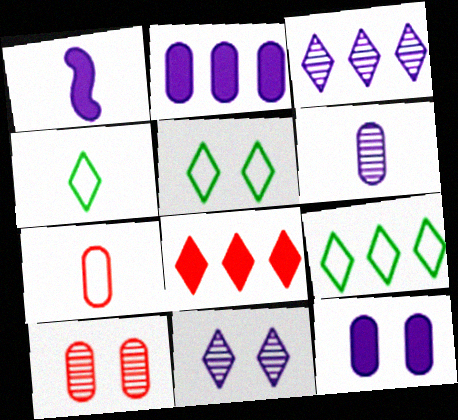[[1, 9, 10], 
[3, 8, 9], 
[4, 5, 9], 
[4, 8, 11]]